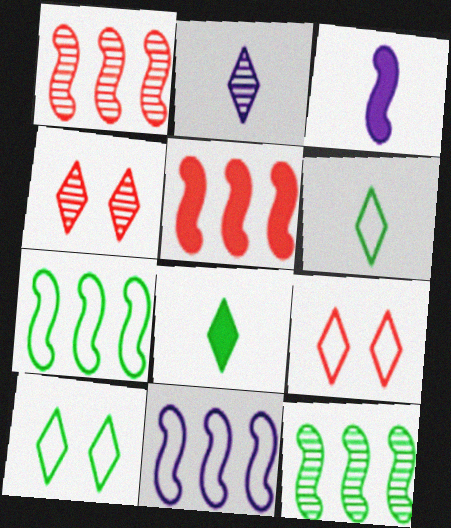[[5, 11, 12]]